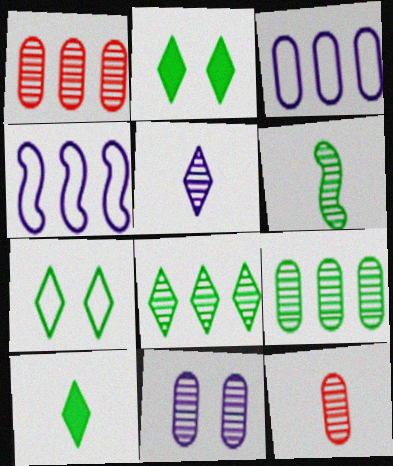[[2, 4, 12], 
[5, 6, 12], 
[7, 8, 10], 
[9, 11, 12]]